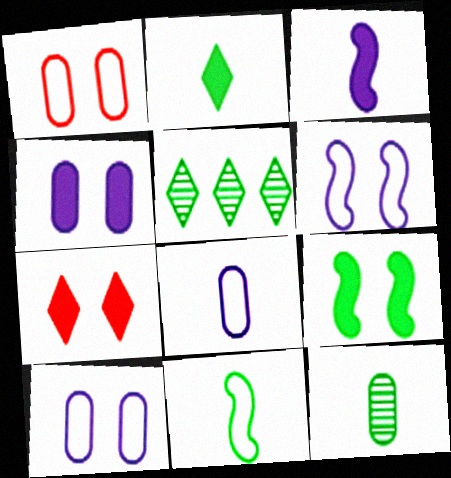[[1, 3, 5], 
[2, 11, 12], 
[4, 7, 9]]